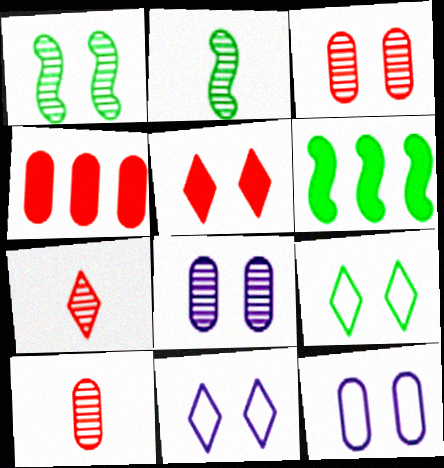[[1, 5, 12], 
[2, 4, 11], 
[6, 7, 12], 
[6, 10, 11]]